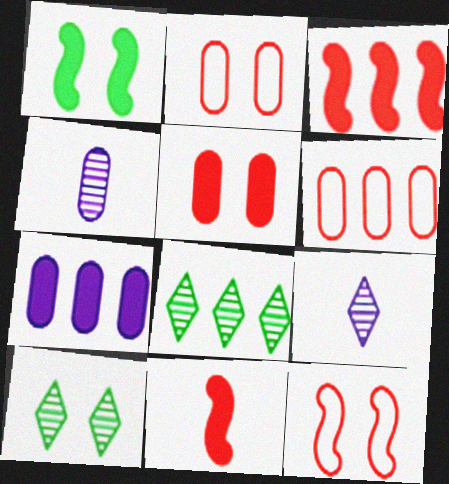[[1, 6, 9]]